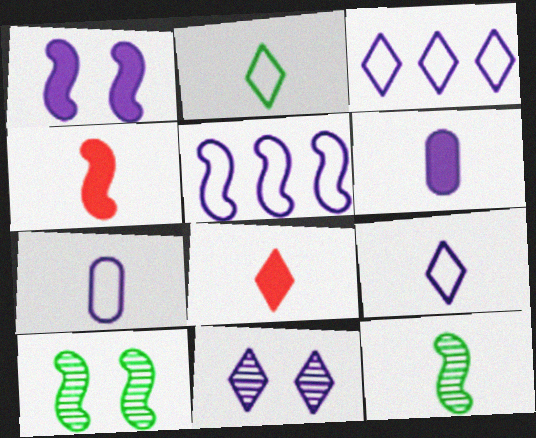[[4, 5, 10], 
[5, 6, 11], 
[7, 8, 12]]